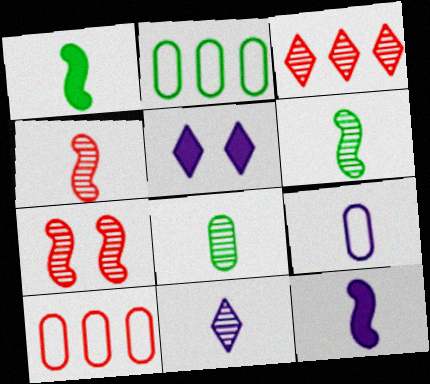[[2, 4, 5], 
[4, 8, 11], 
[5, 6, 10], 
[9, 11, 12]]